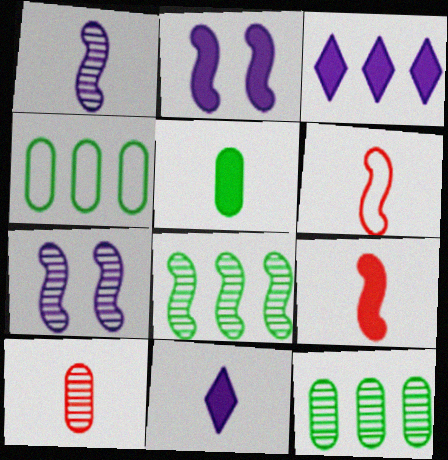[[2, 6, 8], 
[5, 9, 11]]